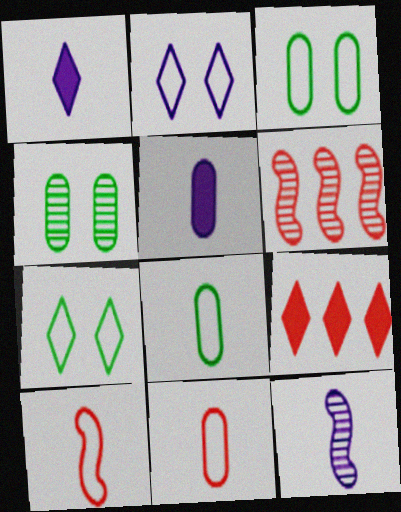[[1, 3, 6], 
[3, 9, 12], 
[5, 6, 7]]